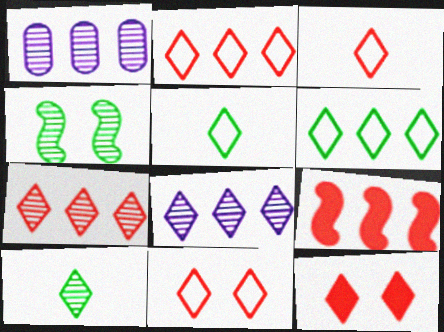[[1, 6, 9], 
[2, 3, 11], 
[3, 7, 12], 
[5, 8, 12]]